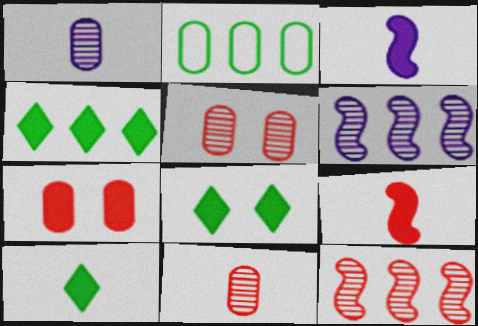[[1, 2, 7], 
[3, 4, 7], 
[4, 8, 10]]